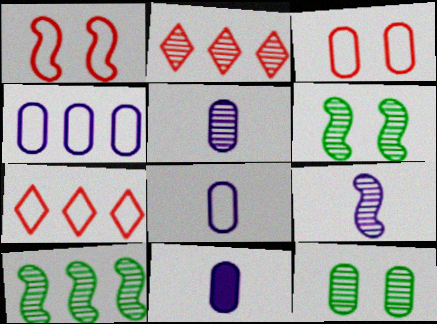[[2, 5, 6], 
[2, 9, 12], 
[5, 8, 11], 
[6, 7, 11]]